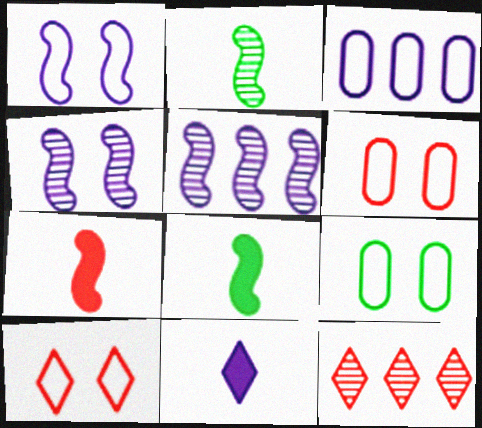[[1, 9, 10], 
[3, 4, 11], 
[6, 7, 12]]